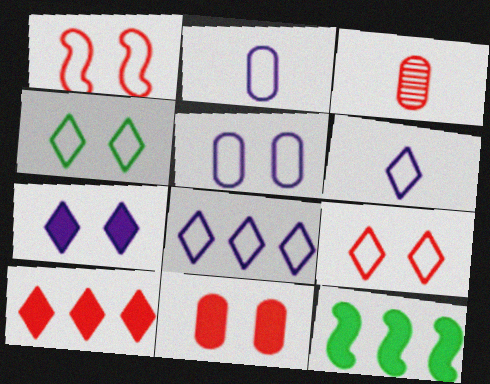[[1, 3, 10], 
[1, 4, 5]]